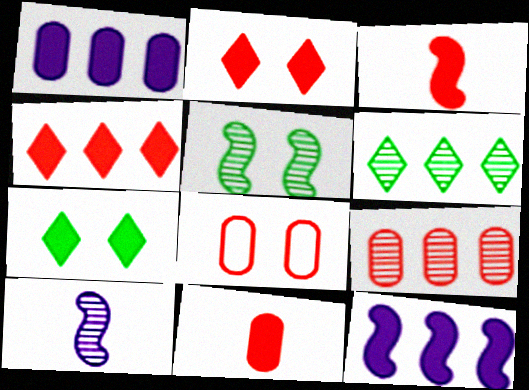[[1, 3, 7], 
[7, 11, 12], 
[8, 9, 11]]